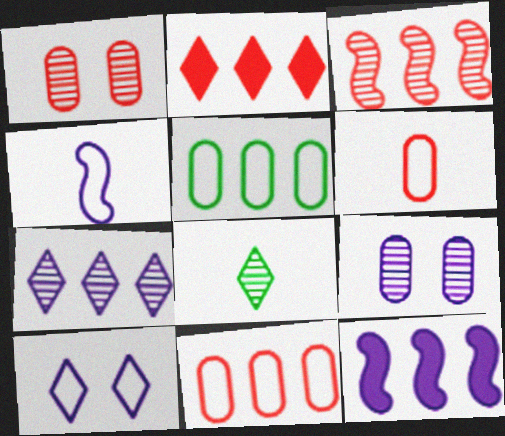[[2, 3, 11], 
[2, 8, 10], 
[3, 8, 9]]